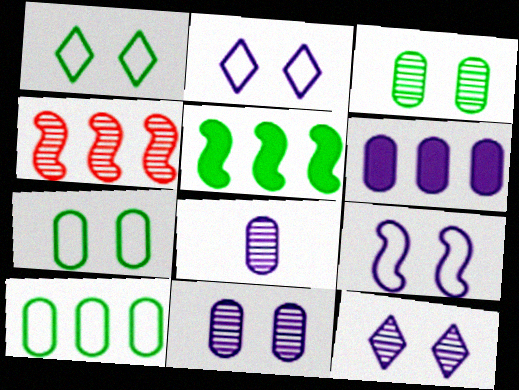[]